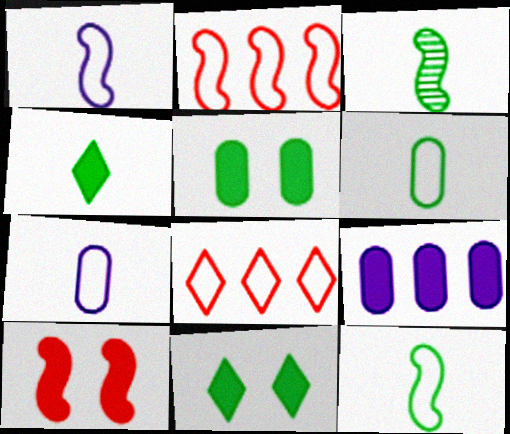[[3, 4, 6], 
[4, 9, 10]]